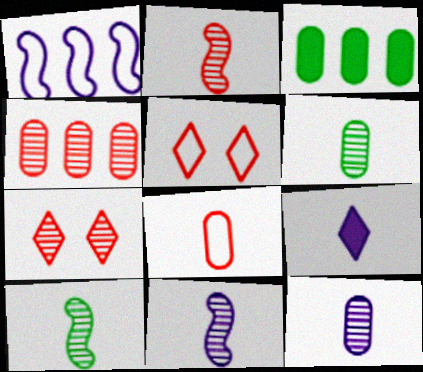[[2, 4, 7], 
[2, 10, 11], 
[3, 5, 11], 
[8, 9, 10]]